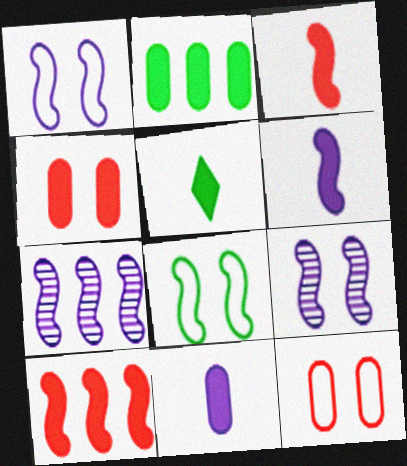[[1, 6, 7], 
[2, 4, 11], 
[3, 5, 11], 
[3, 7, 8], 
[5, 7, 12]]